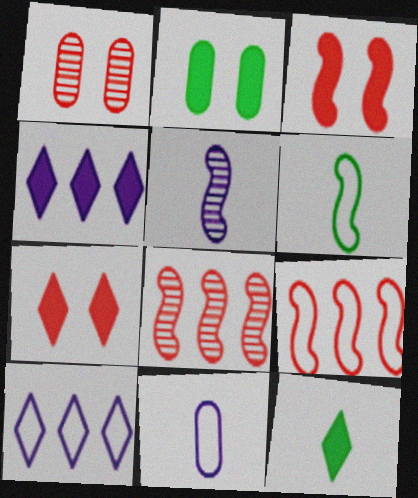[[1, 4, 6], 
[4, 7, 12]]